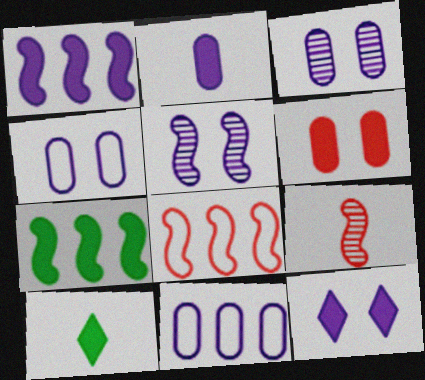[[1, 2, 12], 
[1, 6, 10], 
[2, 3, 11], 
[3, 8, 10], 
[4, 5, 12]]